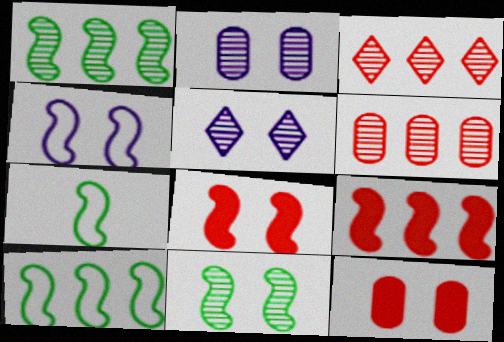[[4, 8, 11]]